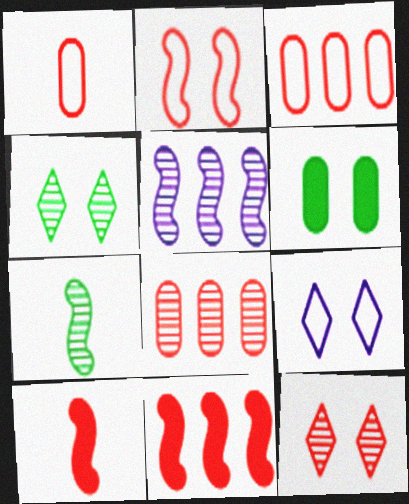[[1, 11, 12], 
[3, 10, 12]]